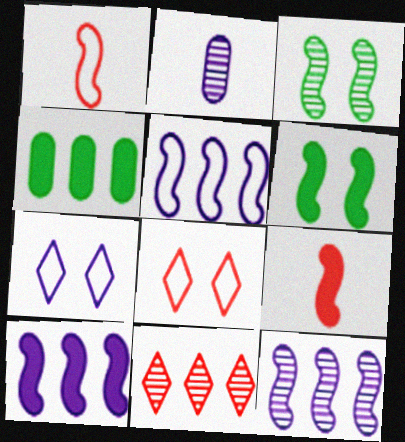[[1, 3, 10], 
[1, 6, 12], 
[2, 3, 11], 
[2, 7, 10], 
[3, 5, 9], 
[4, 5, 11], 
[5, 10, 12], 
[6, 9, 10]]